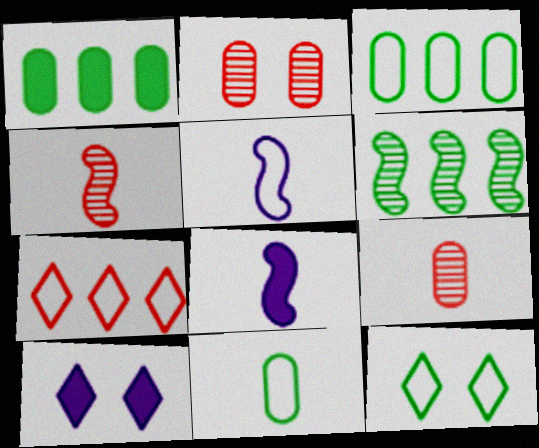[[3, 4, 10]]